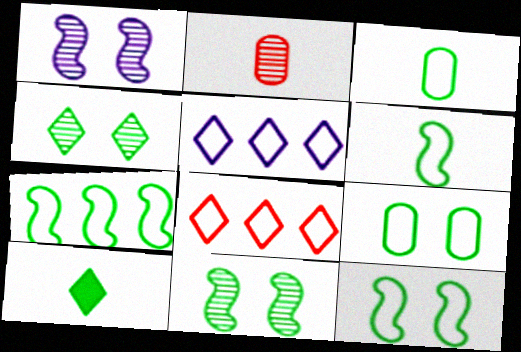[[6, 7, 12]]